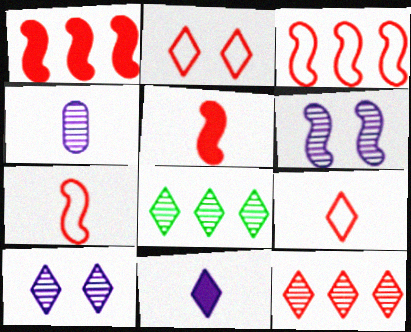[[2, 8, 11]]